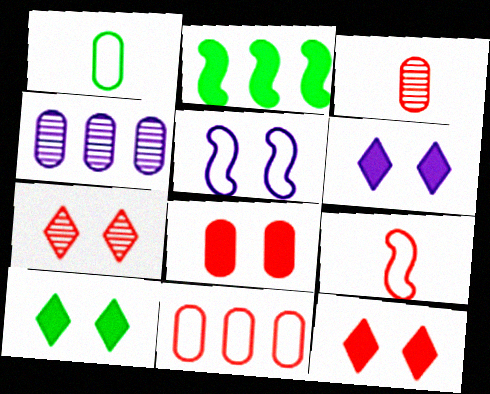[[1, 4, 8], 
[3, 8, 11], 
[4, 9, 10], 
[6, 10, 12]]